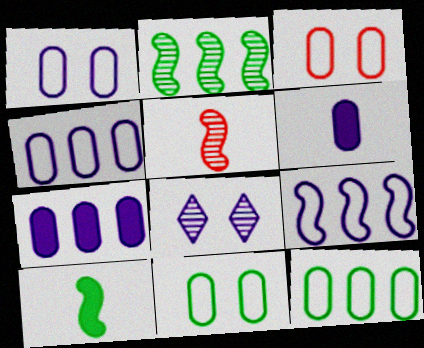[[1, 3, 11], 
[6, 8, 9]]